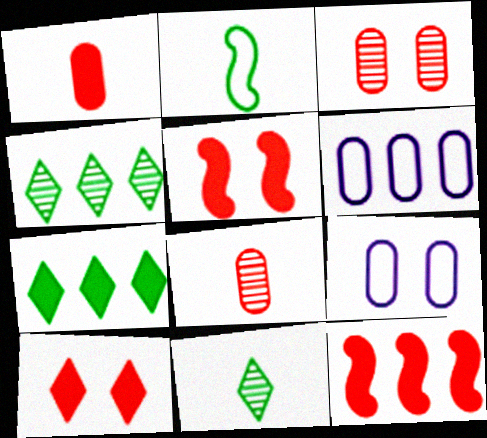[[1, 10, 12], 
[4, 6, 12], 
[5, 6, 11], 
[9, 11, 12]]